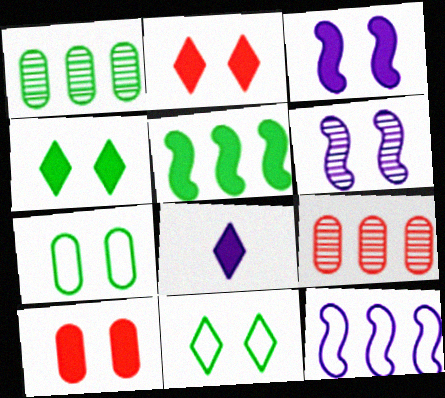[[2, 6, 7], 
[3, 4, 10], 
[5, 8, 10], 
[6, 10, 11]]